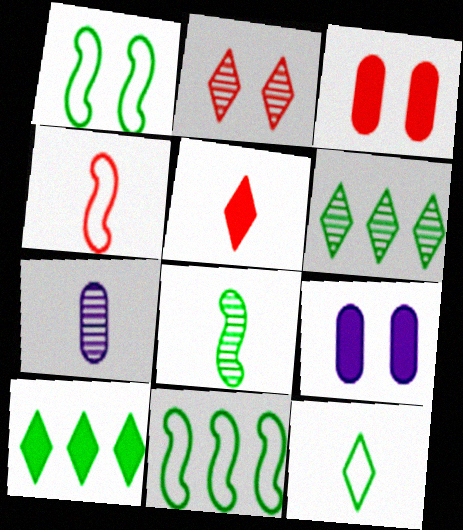[[1, 2, 9], 
[4, 6, 9]]